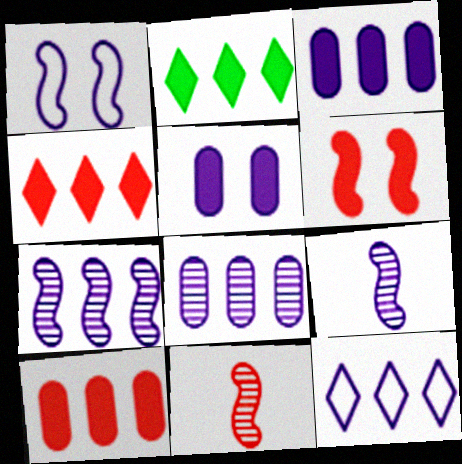[[3, 7, 12], 
[5, 9, 12]]